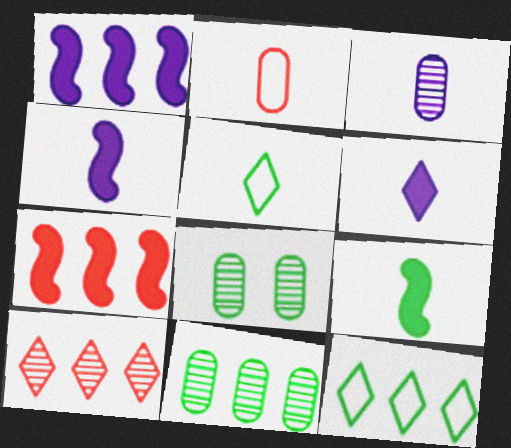[[8, 9, 12]]